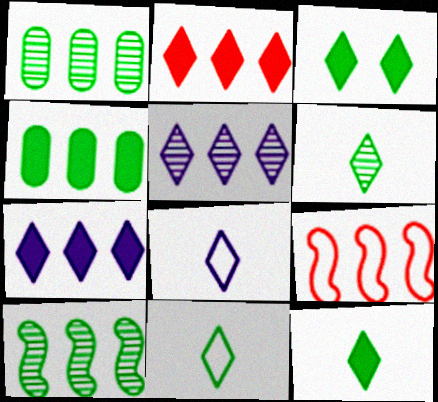[[1, 7, 9], 
[4, 5, 9], 
[6, 11, 12]]